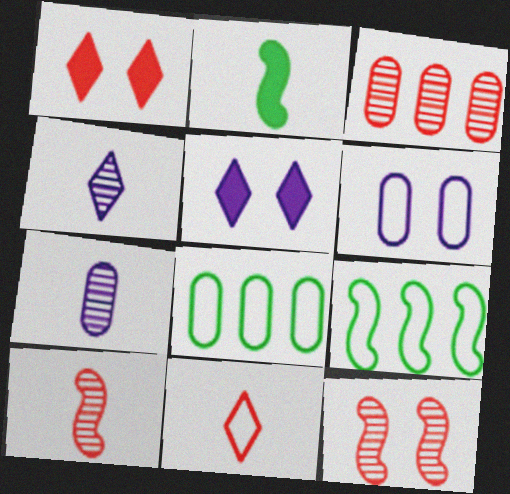[[1, 7, 9], 
[2, 7, 11], 
[5, 8, 10], 
[6, 9, 11]]